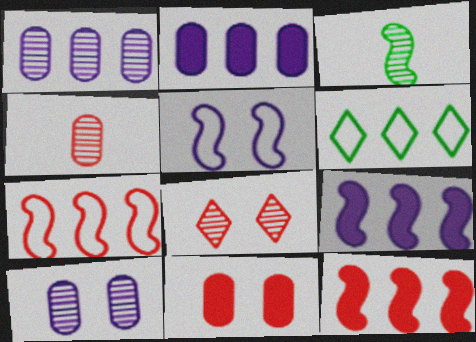[[1, 3, 8], 
[1, 6, 12], 
[3, 5, 12]]